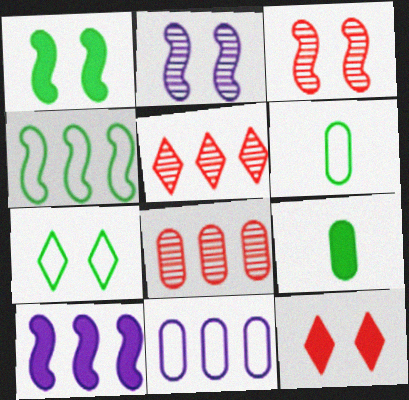[[4, 6, 7], 
[9, 10, 12]]